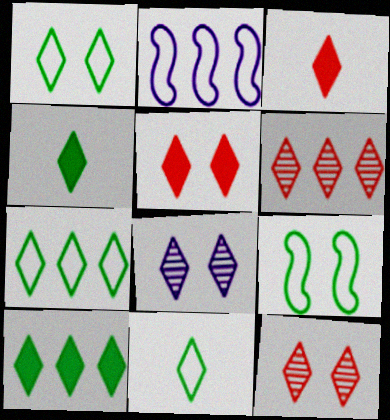[[1, 5, 8], 
[1, 7, 11], 
[3, 7, 8]]